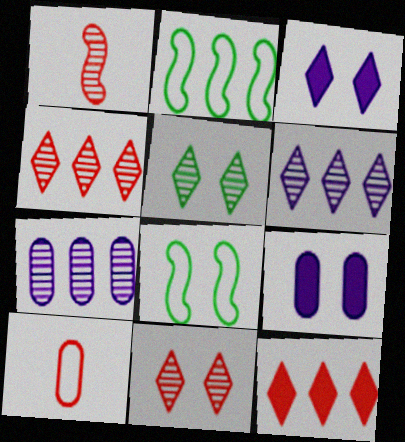[[1, 5, 7], 
[2, 7, 12], 
[8, 9, 11]]